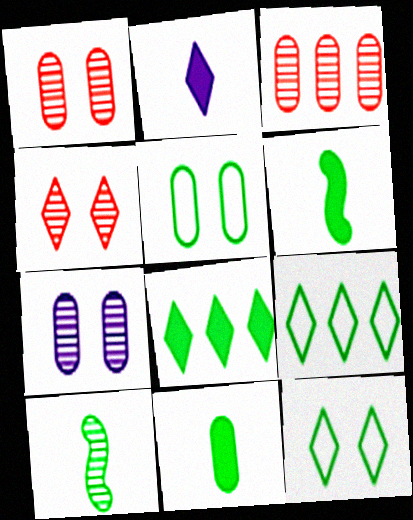[[2, 4, 9], 
[5, 8, 10]]